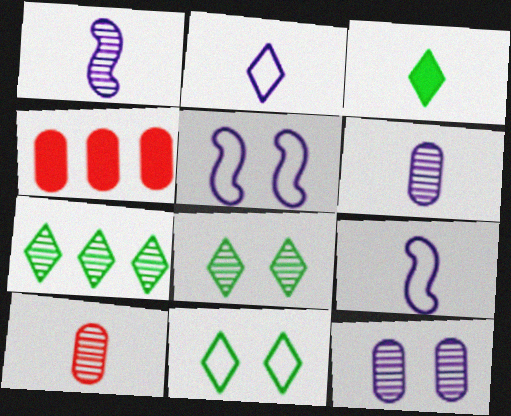[[1, 4, 11], 
[3, 7, 11], 
[3, 9, 10], 
[4, 8, 9]]